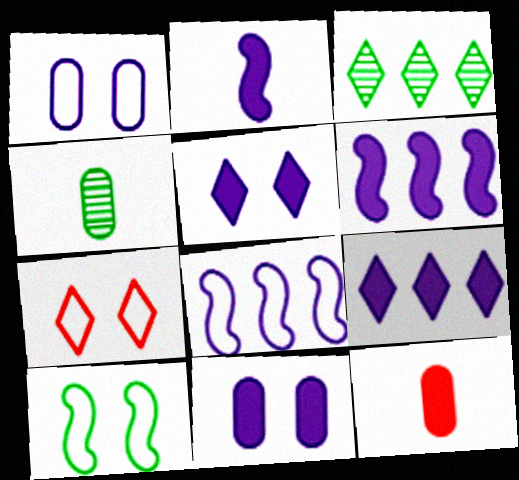[[1, 7, 10], 
[2, 9, 11], 
[4, 6, 7]]